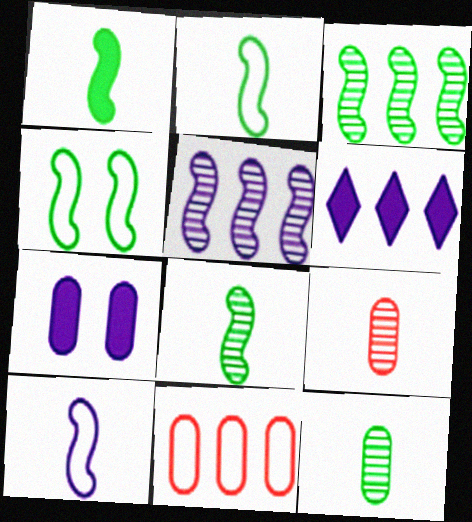[[1, 2, 8], 
[1, 3, 4], 
[3, 6, 11], 
[4, 6, 9], 
[7, 11, 12]]